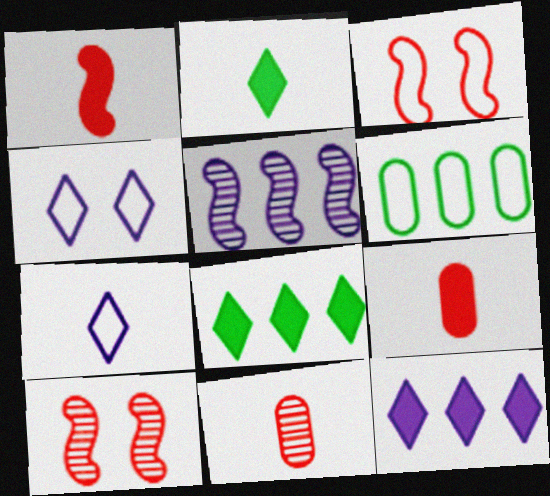[[3, 6, 7]]